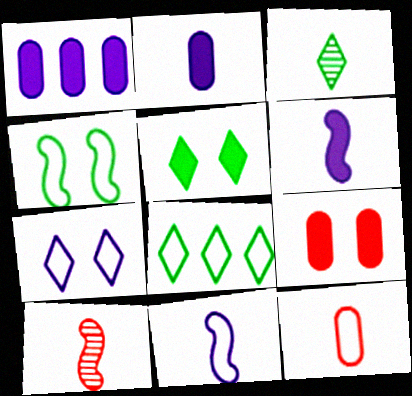[[3, 5, 8], 
[3, 6, 12]]